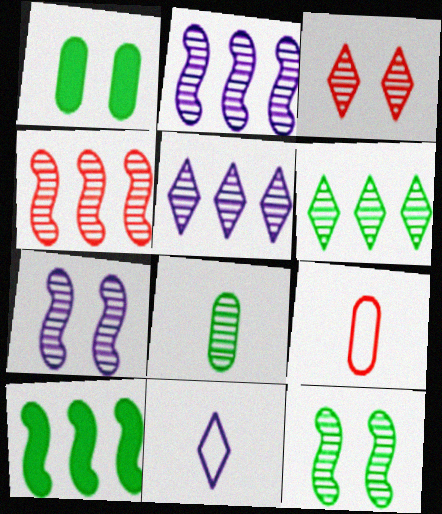[[1, 4, 11], 
[2, 3, 8], 
[6, 8, 12]]